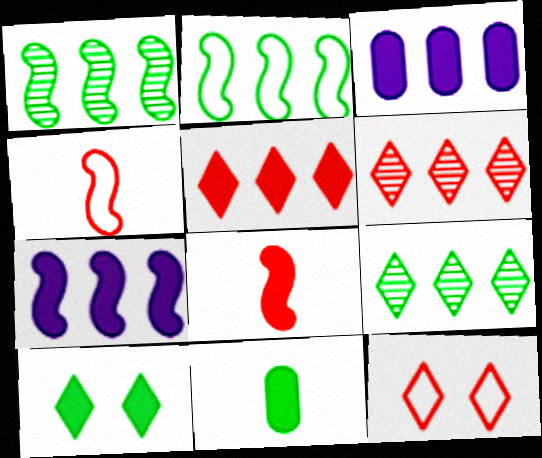[[2, 3, 6], 
[3, 8, 10]]